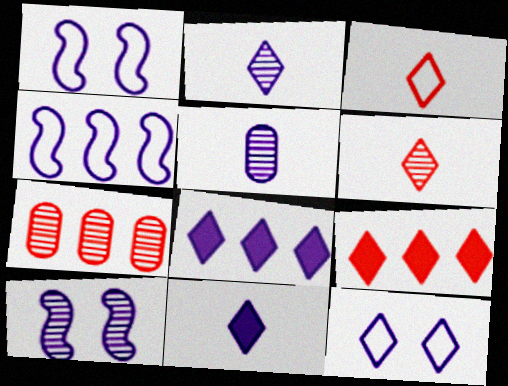[[1, 5, 8], 
[2, 8, 12]]